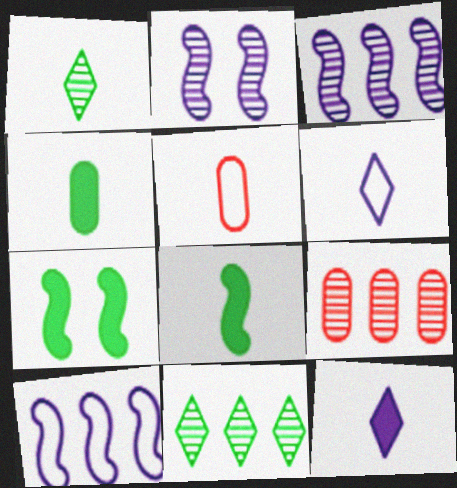[[1, 2, 9], 
[3, 9, 11], 
[6, 7, 9]]